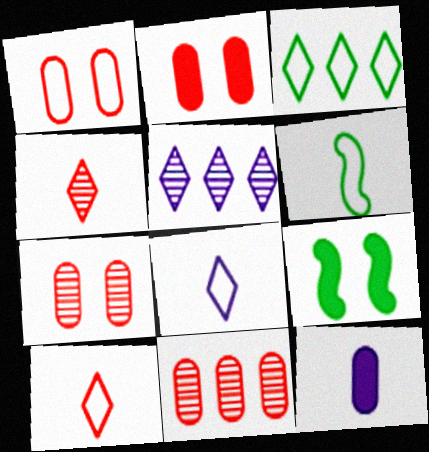[[1, 2, 7], 
[2, 5, 6], 
[4, 6, 12], 
[8, 9, 11]]